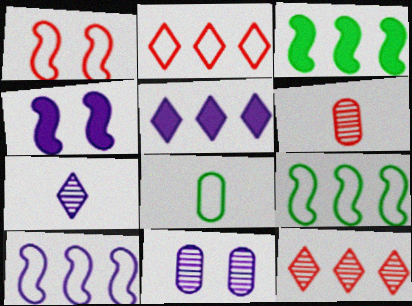[[4, 8, 12]]